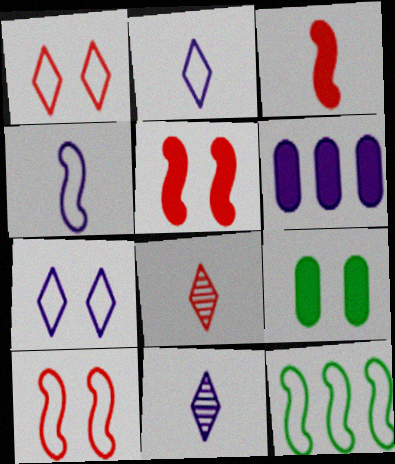[[4, 10, 12]]